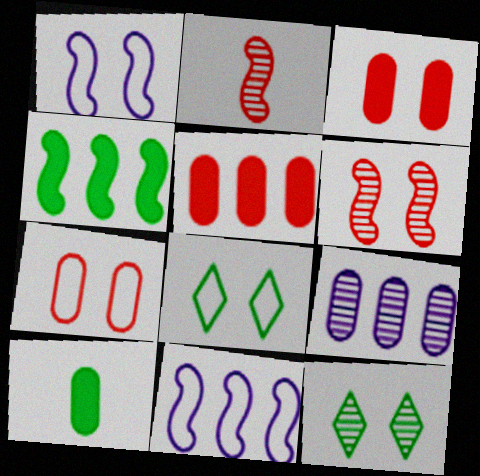[[1, 2, 4], 
[1, 3, 12], 
[1, 7, 8], 
[2, 9, 12], 
[7, 9, 10]]